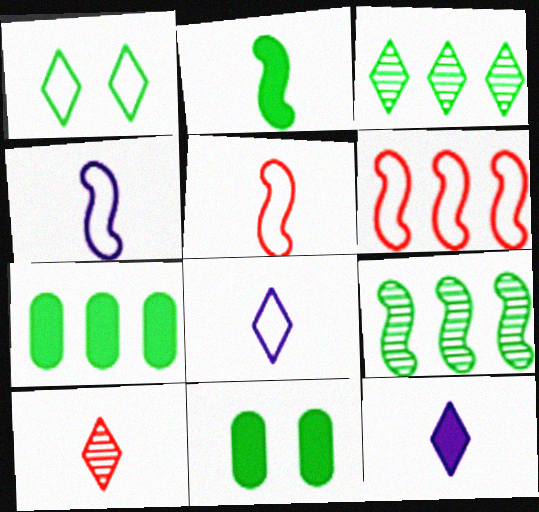[]